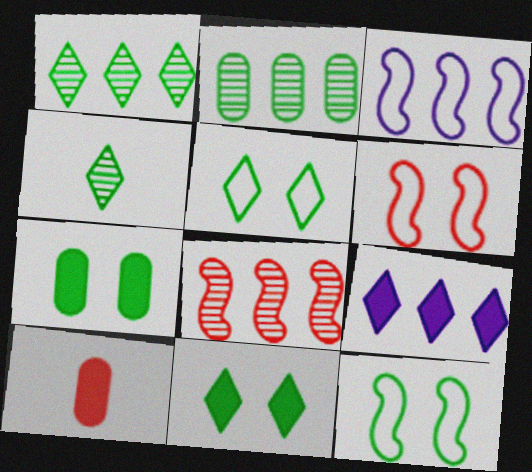[]